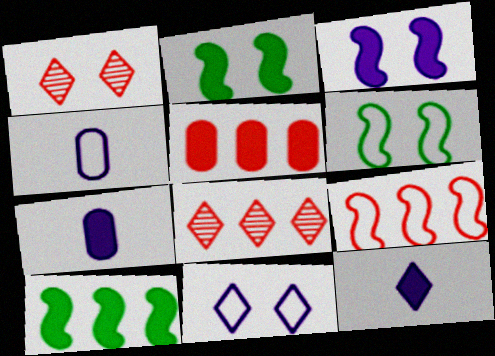[[1, 4, 10], 
[2, 4, 8], 
[2, 5, 12], 
[5, 8, 9], 
[6, 7, 8]]